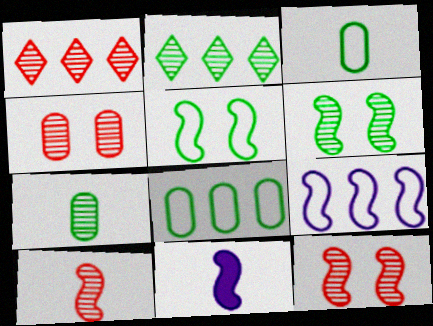[[1, 4, 10], 
[2, 6, 7]]